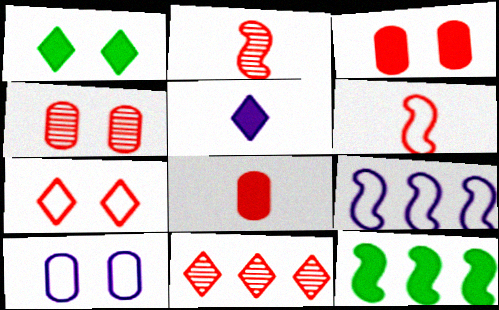[[2, 4, 11], 
[3, 5, 12], 
[3, 6, 11]]